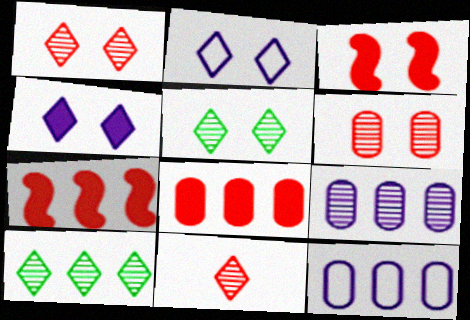[[7, 10, 12]]